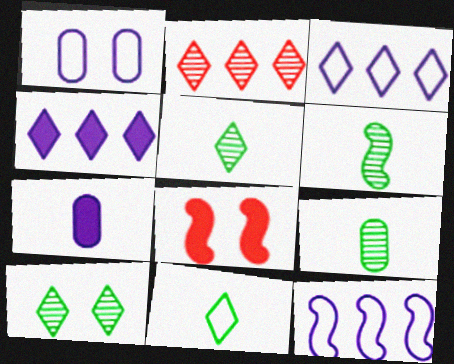[[1, 8, 10], 
[3, 8, 9], 
[5, 6, 9], 
[6, 8, 12]]